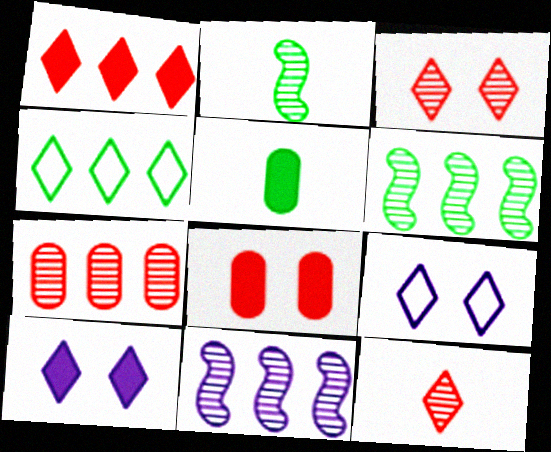[[4, 10, 12]]